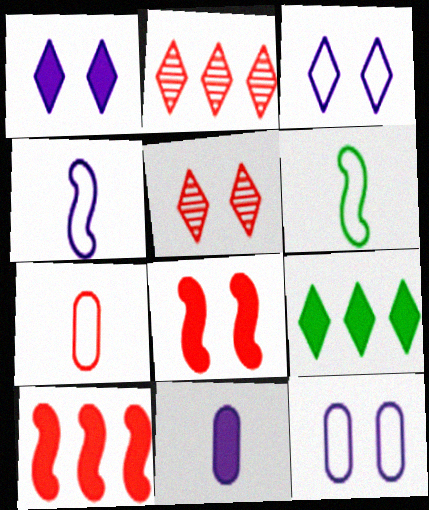[[2, 7, 8], 
[5, 7, 10], 
[8, 9, 11]]